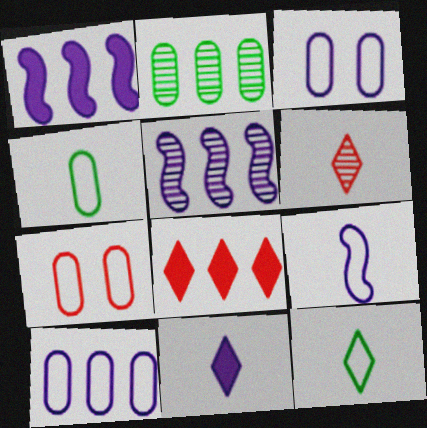[[3, 5, 11], 
[4, 7, 10], 
[6, 11, 12]]